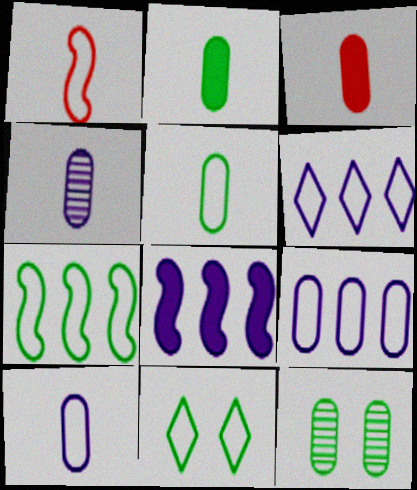[[1, 9, 11], 
[3, 4, 5], 
[3, 9, 12], 
[5, 7, 11]]